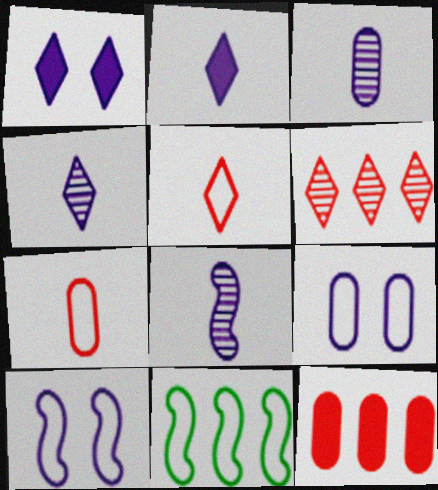[[3, 4, 8], 
[5, 9, 11]]